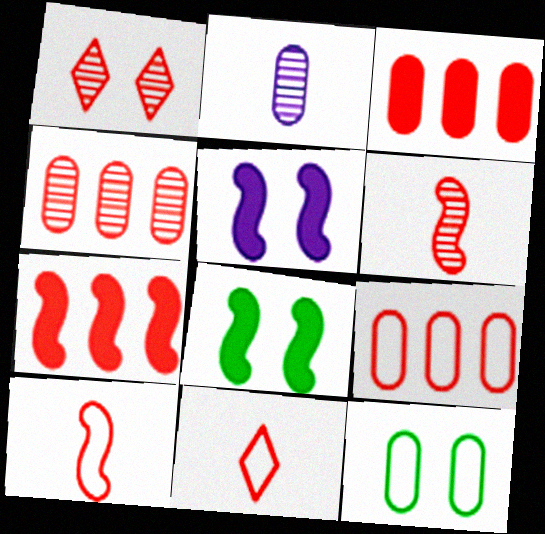[[1, 3, 10], 
[1, 4, 6], 
[1, 5, 12], 
[2, 3, 12], 
[3, 4, 9]]